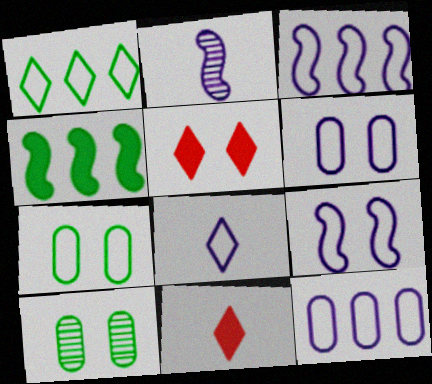[[3, 6, 8], 
[3, 10, 11], 
[5, 9, 10], 
[8, 9, 12]]